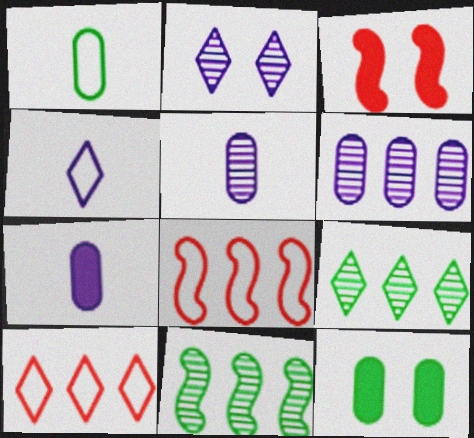[]